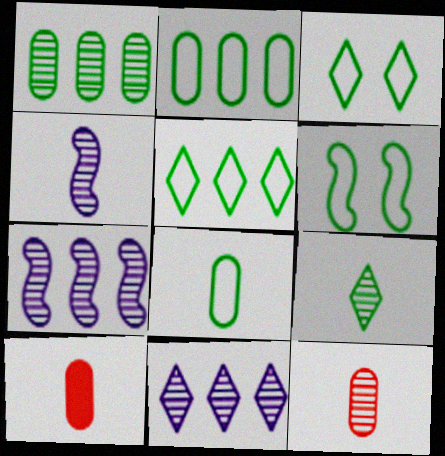[[3, 7, 10], 
[4, 9, 12], 
[5, 6, 8], 
[6, 10, 11]]